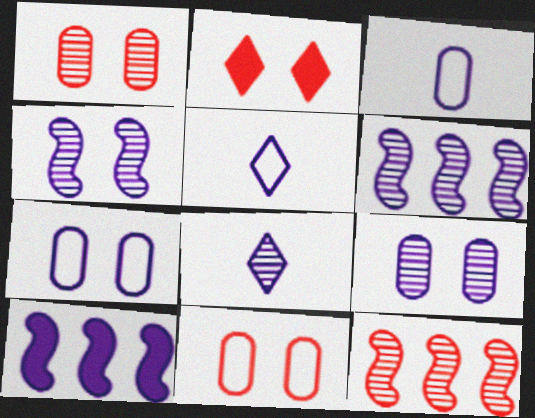[[5, 9, 10], 
[6, 8, 9], 
[7, 8, 10]]